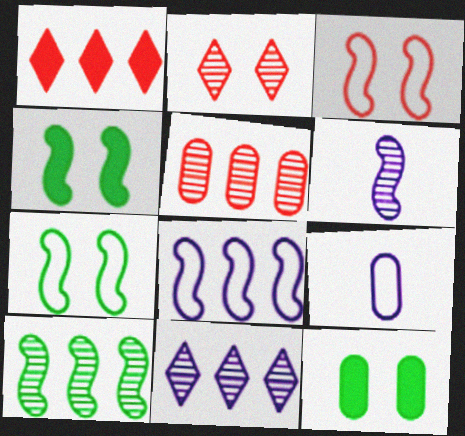[[5, 9, 12], 
[5, 10, 11]]